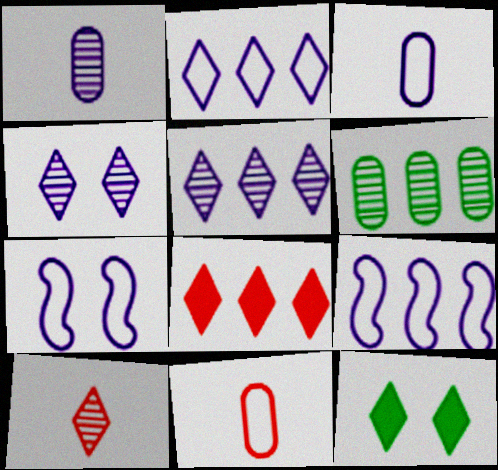[[2, 3, 7], 
[2, 10, 12], 
[6, 8, 9]]